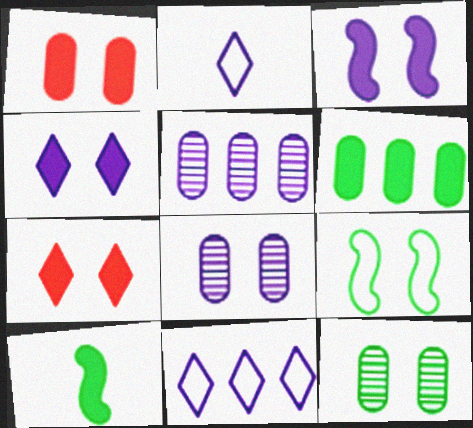[[2, 3, 5], 
[7, 8, 9]]